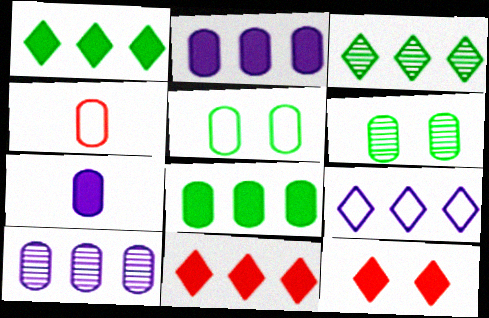[[2, 4, 6], 
[3, 9, 11]]